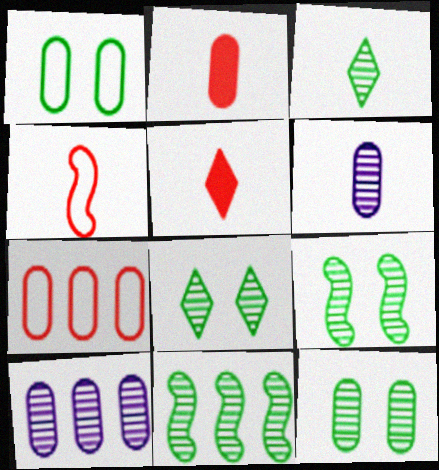[[1, 2, 10], 
[3, 11, 12], 
[8, 9, 12]]